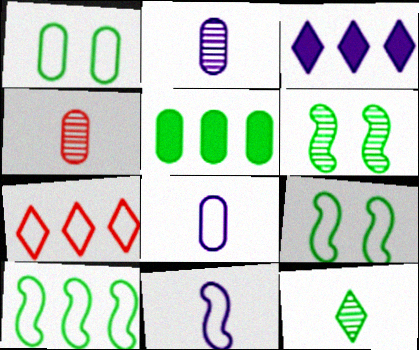[[1, 7, 11], 
[3, 4, 9], 
[5, 9, 12], 
[7, 8, 9]]